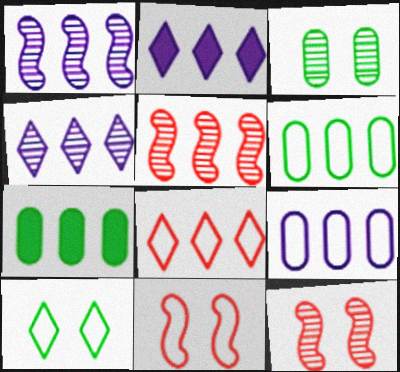[[1, 2, 9], 
[1, 7, 8], 
[2, 5, 6]]